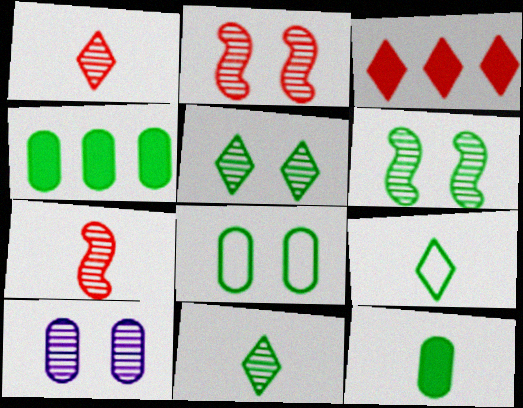[[2, 5, 10], 
[4, 6, 9]]